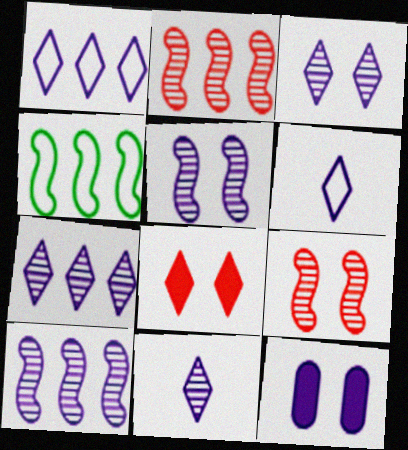[[3, 7, 11], 
[6, 10, 12]]